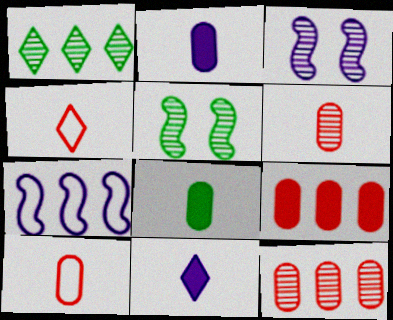[[1, 3, 6], 
[1, 7, 9]]